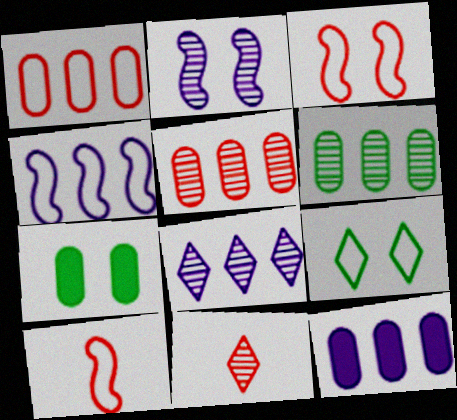[[1, 6, 12], 
[2, 6, 11], 
[4, 7, 11], 
[4, 8, 12], 
[7, 8, 10]]